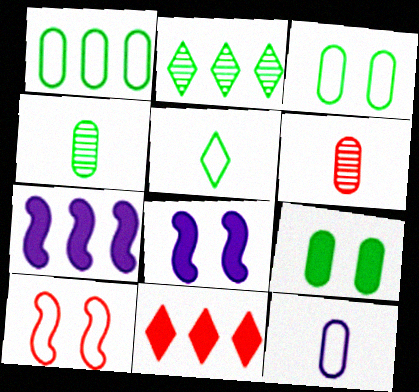[[1, 4, 9], 
[6, 10, 11]]